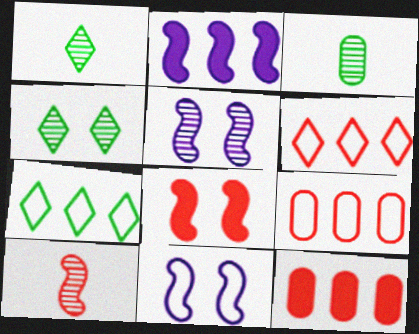[[1, 11, 12]]